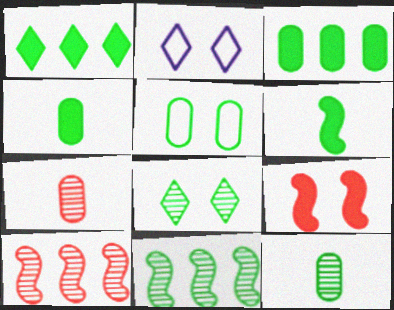[[2, 4, 10], 
[3, 5, 12], 
[8, 11, 12]]